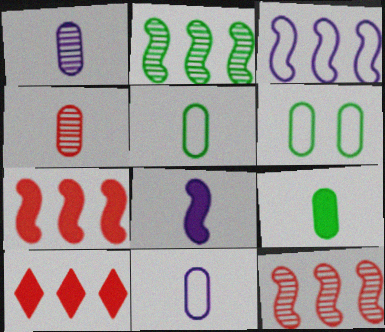[[2, 3, 7], 
[4, 9, 11]]